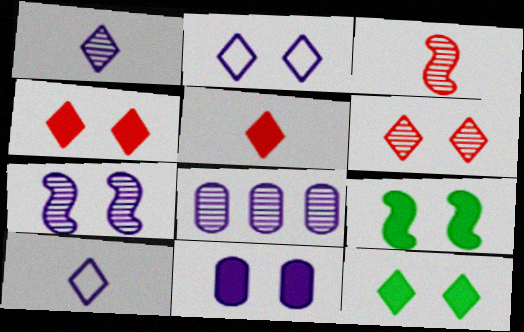[[1, 7, 8], 
[2, 6, 12], 
[2, 7, 11], 
[4, 9, 11]]